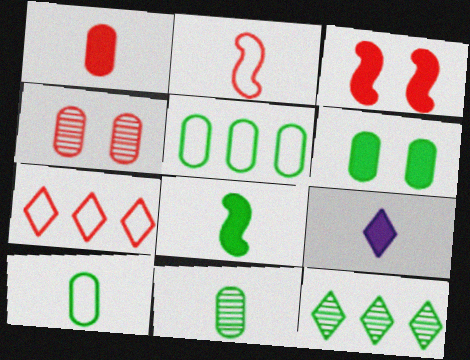[[1, 8, 9], 
[2, 9, 11], 
[5, 6, 11]]